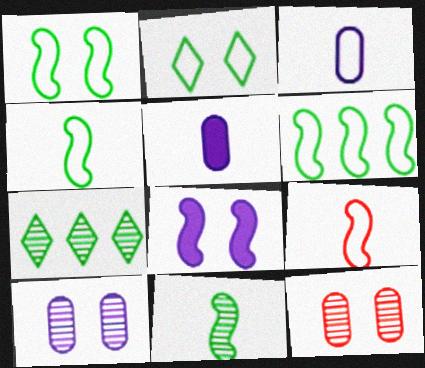[[1, 4, 6], 
[2, 8, 12]]